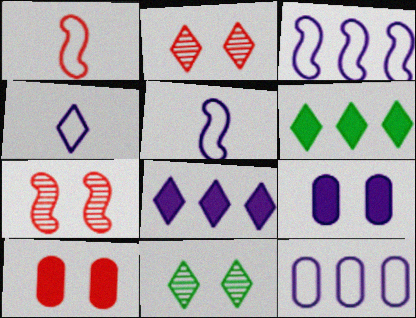[[2, 4, 6]]